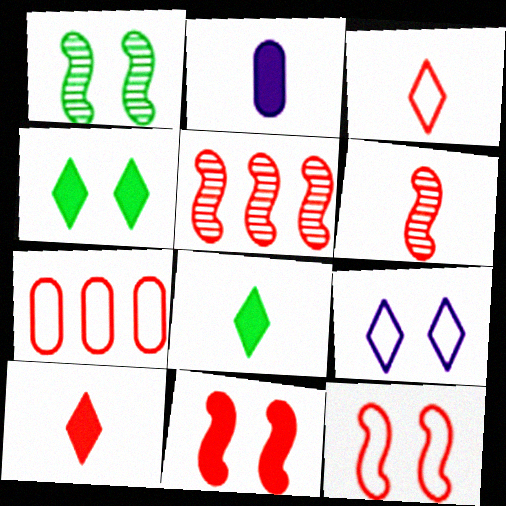[[3, 7, 12]]